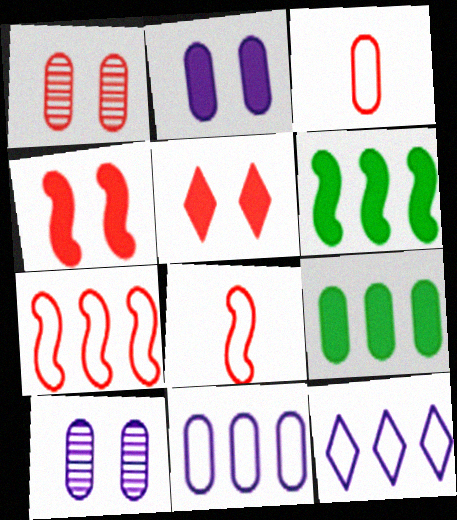[[3, 9, 10]]